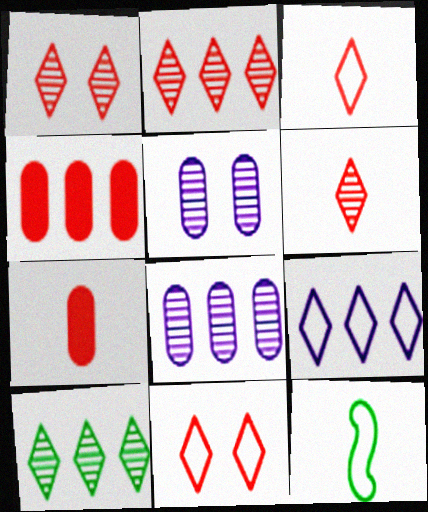[[1, 2, 6]]